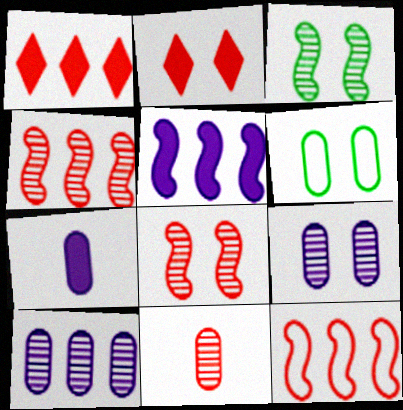[[2, 11, 12]]